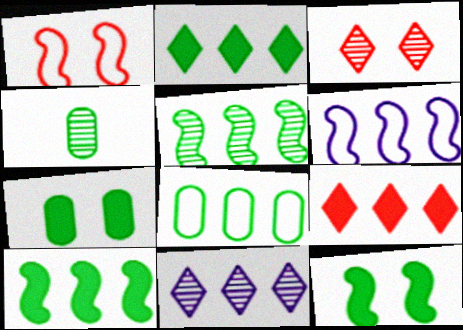[[2, 5, 8], 
[4, 7, 8]]